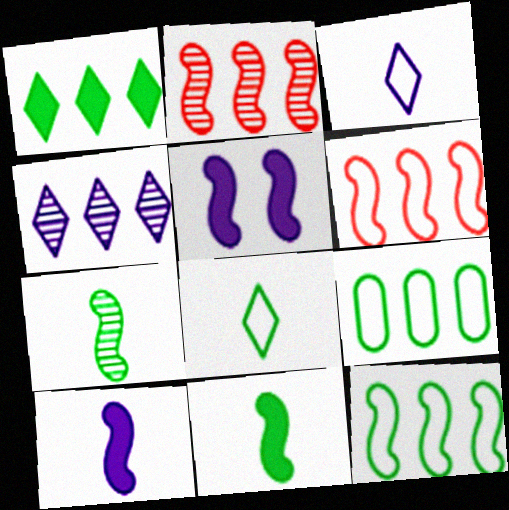[[5, 6, 7]]